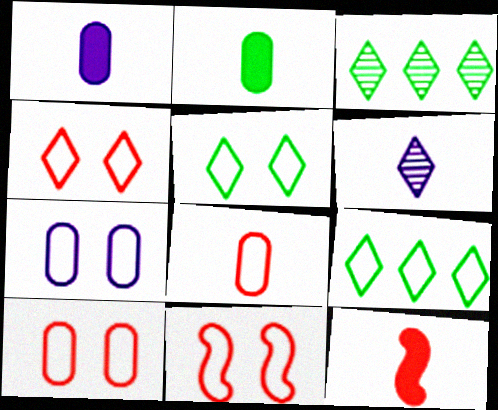[[1, 3, 11], 
[3, 7, 12], 
[4, 10, 11], 
[5, 7, 11]]